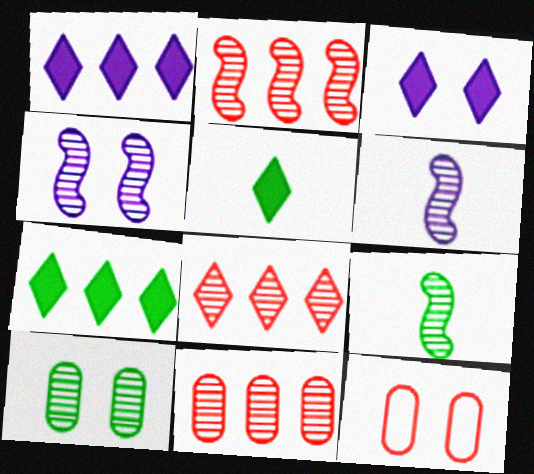[[1, 9, 12], 
[2, 4, 9], 
[2, 8, 11], 
[6, 7, 12], 
[6, 8, 10]]